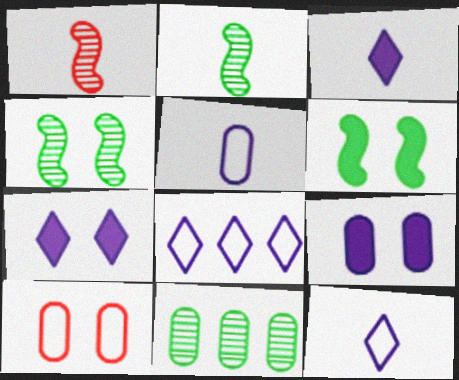[[4, 7, 10]]